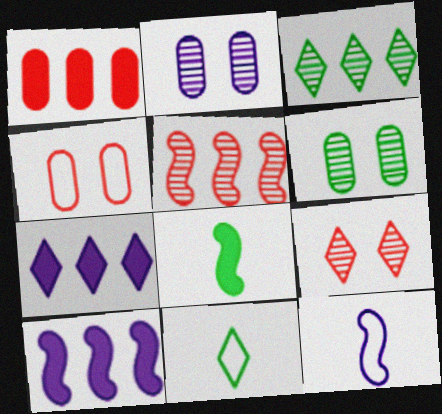[[2, 7, 12], 
[7, 9, 11]]